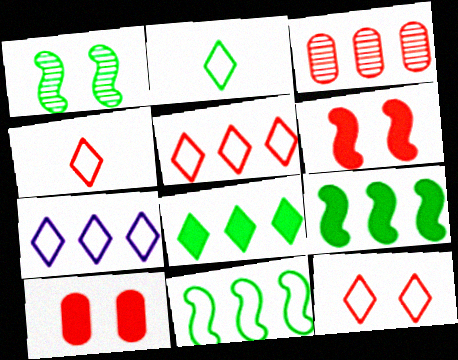[[2, 7, 12], 
[3, 4, 6], 
[3, 7, 9], 
[4, 5, 12]]